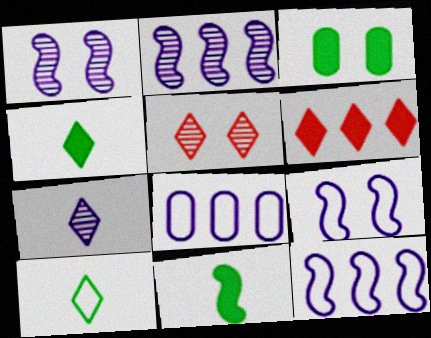[[3, 5, 9], 
[5, 8, 11]]